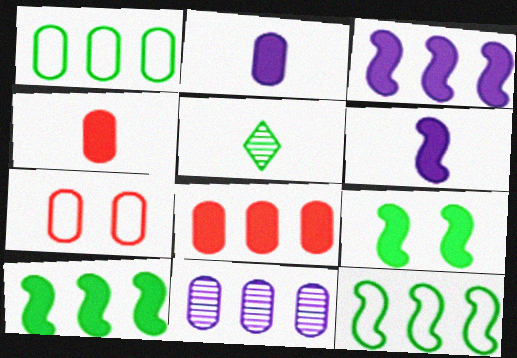[[1, 5, 9], 
[1, 8, 11], 
[3, 5, 7]]